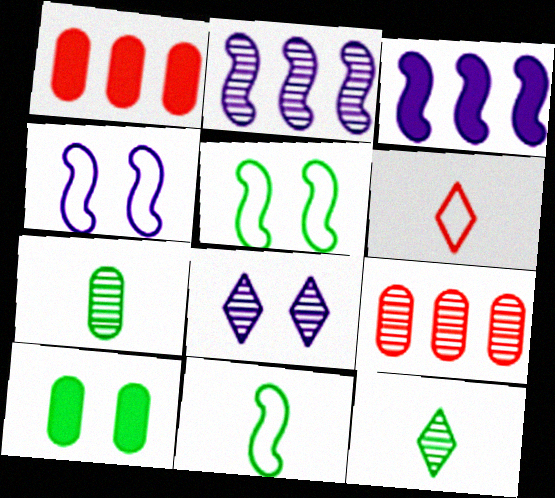[[1, 4, 12], 
[1, 8, 11], 
[2, 6, 10]]